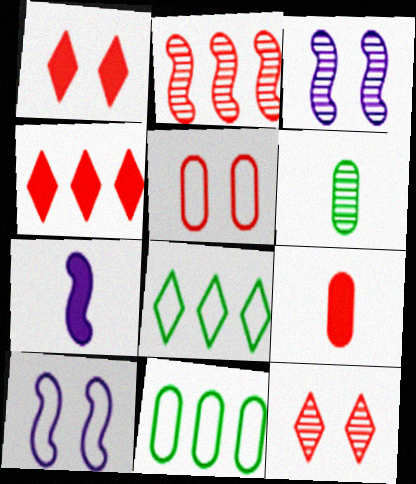[[3, 8, 9], 
[4, 6, 10], 
[7, 11, 12]]